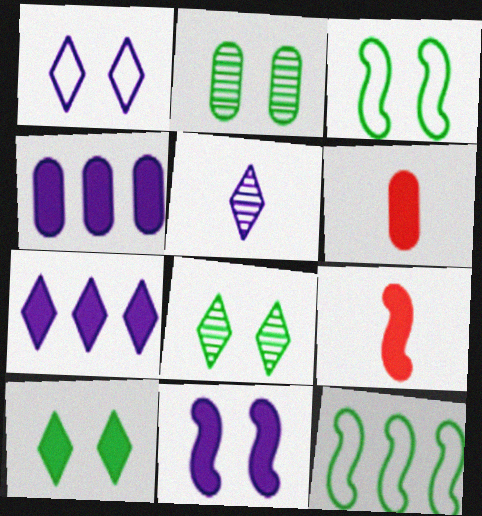[[1, 5, 7], 
[2, 3, 10], 
[4, 9, 10]]